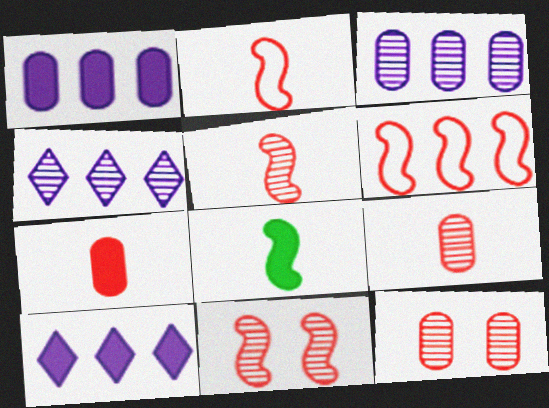[]